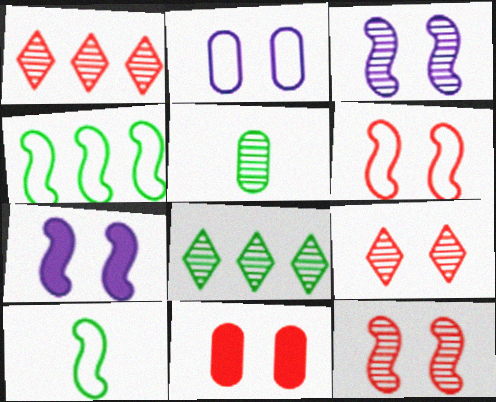[[1, 3, 5], 
[6, 9, 11]]